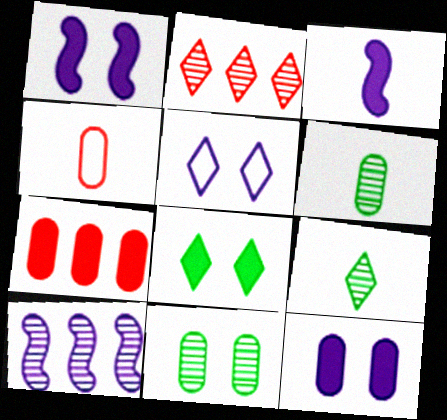[[3, 4, 9], 
[3, 7, 8], 
[4, 8, 10]]